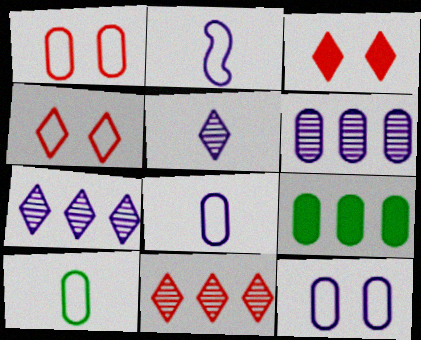[]